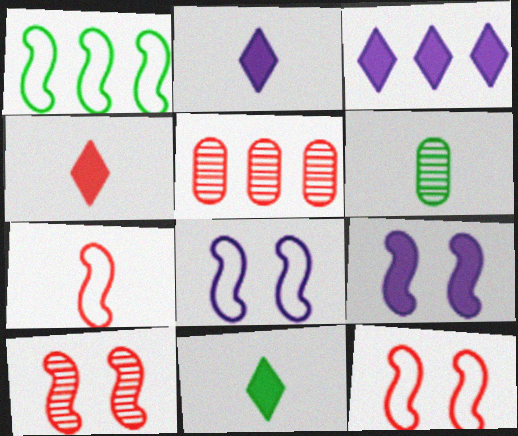[[1, 3, 5], 
[1, 7, 8], 
[2, 4, 11], 
[2, 6, 7], 
[3, 6, 12], 
[4, 5, 12], 
[5, 8, 11]]